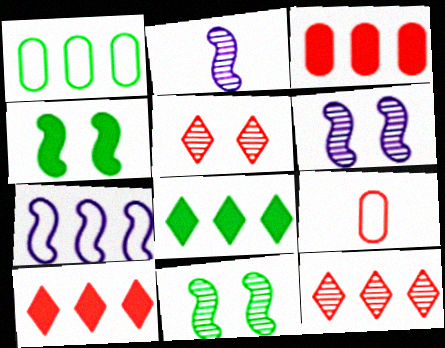[[6, 8, 9]]